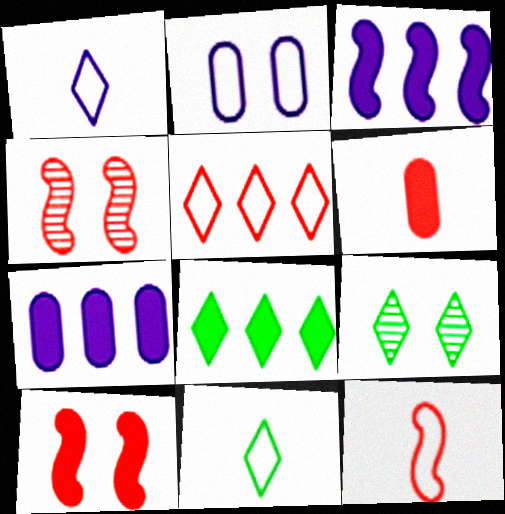[[2, 9, 10], 
[4, 5, 6], 
[4, 7, 11], 
[7, 9, 12], 
[8, 9, 11]]